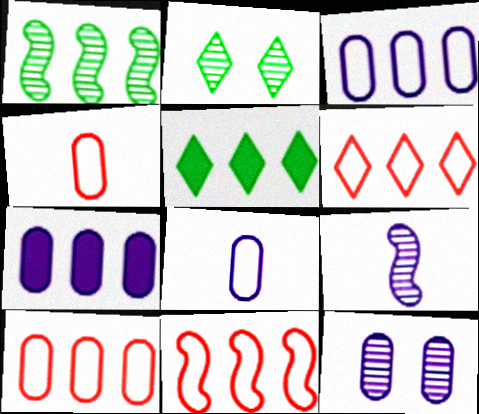[[1, 6, 7], 
[6, 10, 11], 
[7, 8, 12]]